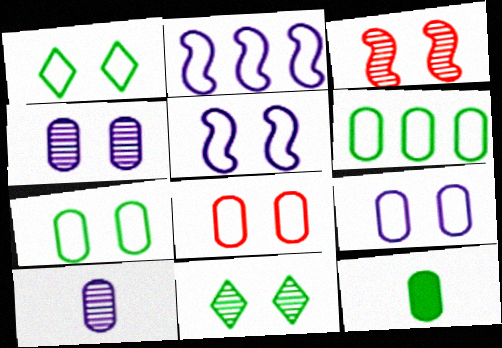[[1, 5, 8], 
[3, 4, 11], 
[7, 8, 9]]